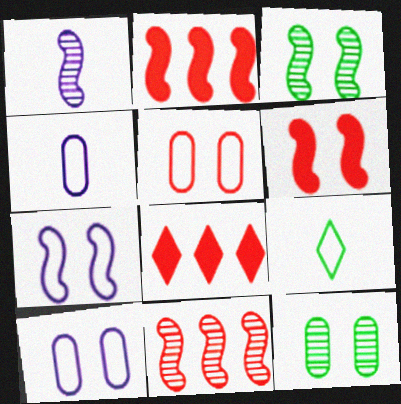[[1, 3, 11], 
[3, 4, 8], 
[3, 6, 7]]